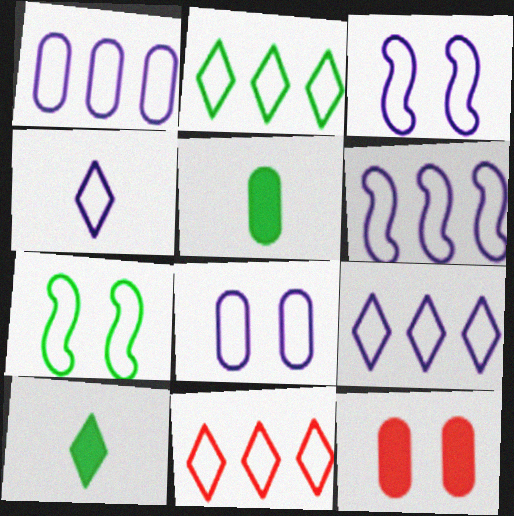[[1, 3, 4], 
[1, 6, 9], 
[2, 9, 11], 
[4, 6, 8]]